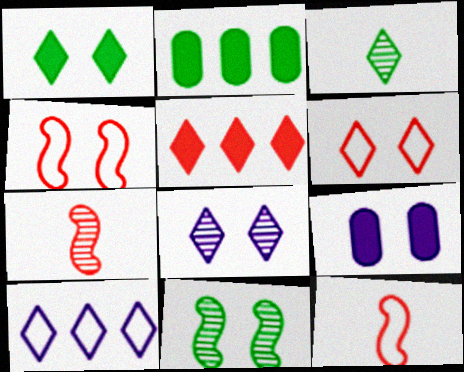[[1, 6, 8], 
[2, 8, 12], 
[6, 9, 11]]